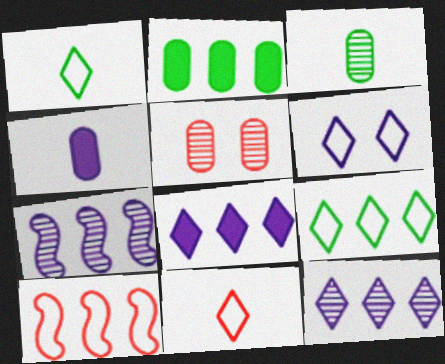[[2, 10, 12], 
[4, 6, 7], 
[6, 9, 11]]